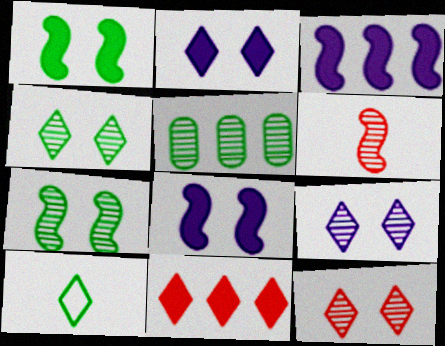[[1, 5, 10], 
[4, 9, 12], 
[5, 6, 9], 
[9, 10, 11]]